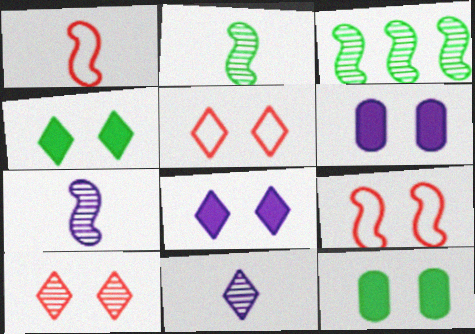[]